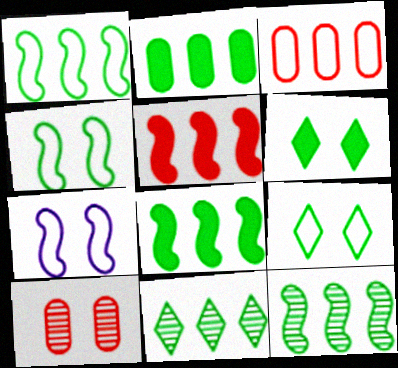[[1, 2, 11], 
[1, 8, 12], 
[6, 7, 10]]